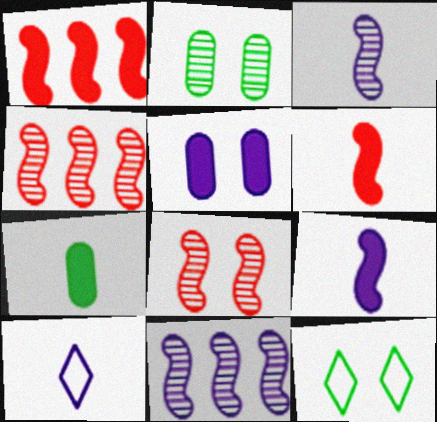[[1, 2, 10], 
[5, 8, 12], 
[5, 10, 11]]